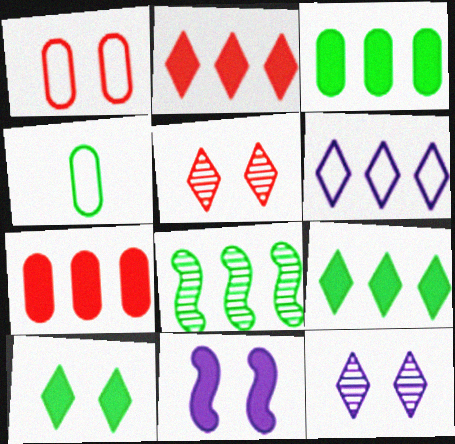[[4, 8, 10], 
[6, 7, 8]]